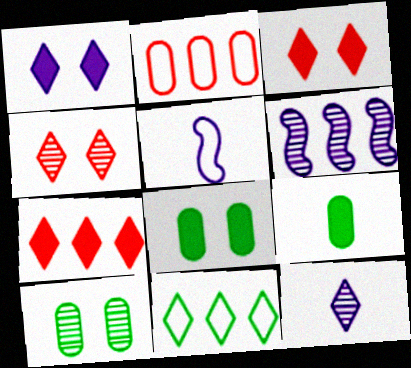[[3, 11, 12], 
[5, 7, 10]]